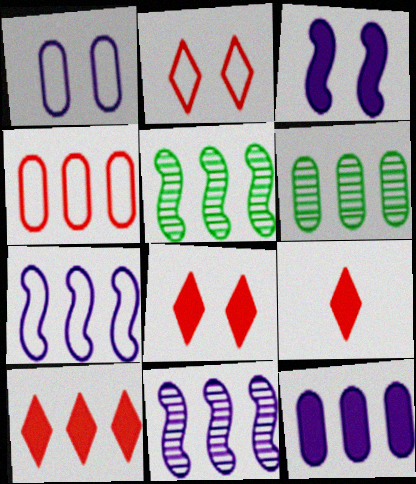[[1, 5, 9], 
[4, 6, 12], 
[6, 7, 10], 
[8, 9, 10]]